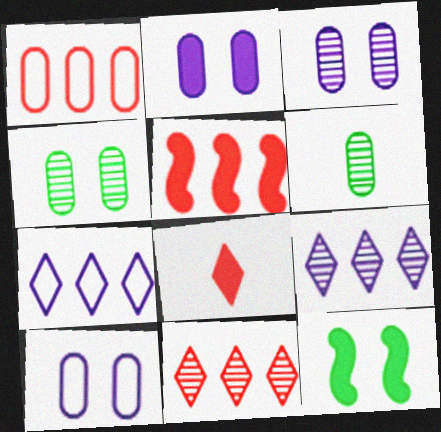[[1, 2, 6], 
[1, 5, 11], 
[2, 3, 10]]